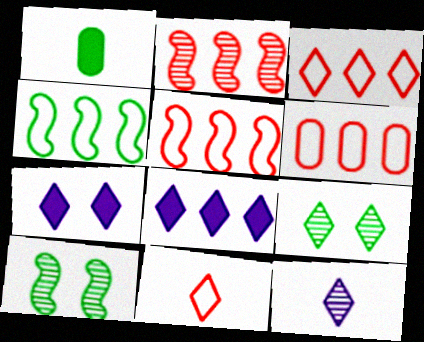[[1, 4, 9], 
[3, 5, 6], 
[8, 9, 11]]